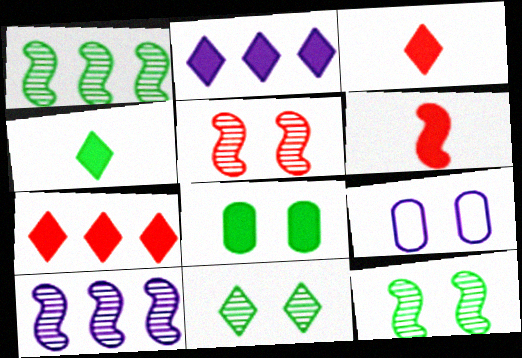[[1, 3, 9], 
[2, 6, 8]]